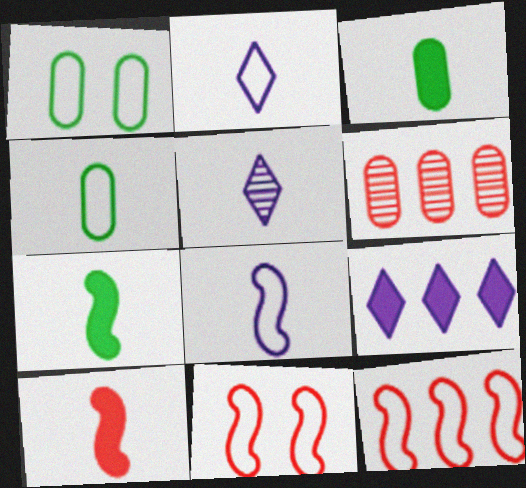[[1, 2, 12], 
[4, 5, 10]]